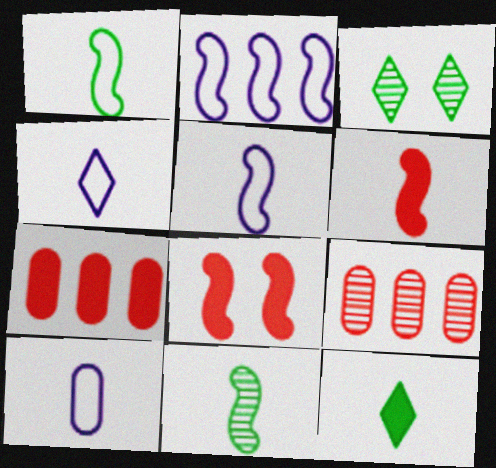[[2, 8, 11], 
[3, 5, 7], 
[4, 5, 10], 
[5, 6, 11]]